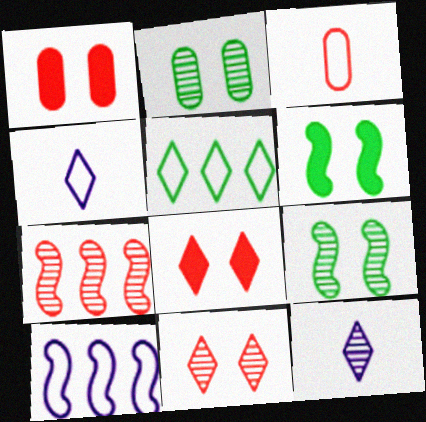[[2, 7, 12], 
[3, 7, 8], 
[5, 8, 12]]